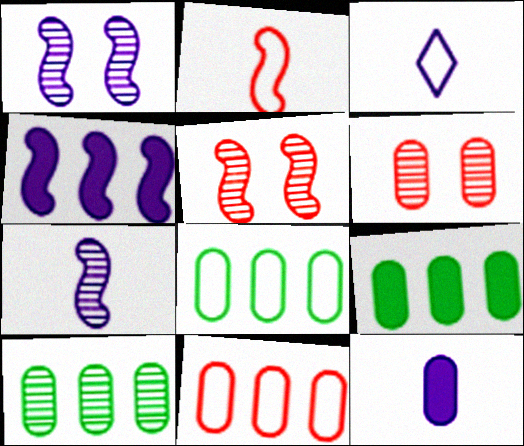[[3, 5, 9], 
[3, 7, 12], 
[6, 8, 12], 
[8, 9, 10]]